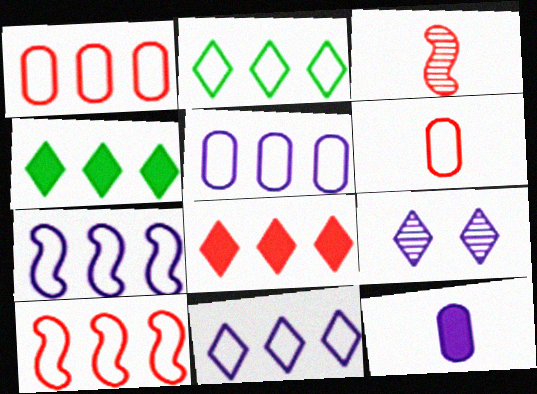[[1, 2, 7], 
[2, 5, 10], 
[5, 7, 11], 
[7, 9, 12]]